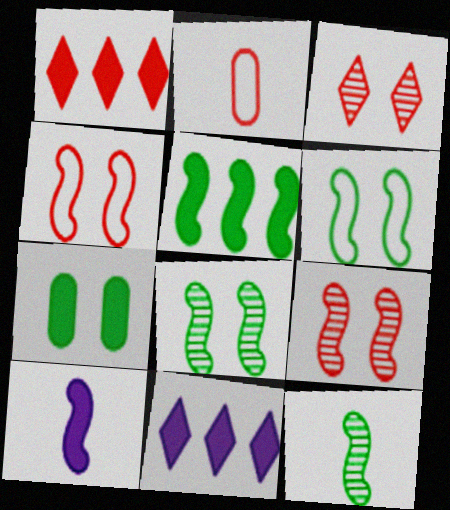[[1, 2, 9], 
[1, 7, 10], 
[2, 8, 11], 
[5, 6, 12]]